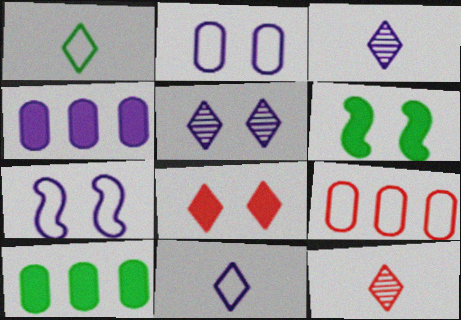[[1, 7, 9], 
[3, 4, 7], 
[3, 6, 9], 
[7, 10, 12]]